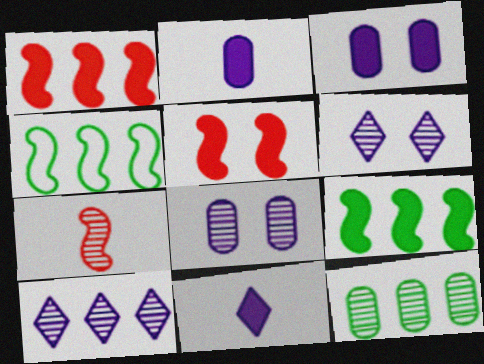[[6, 7, 12]]